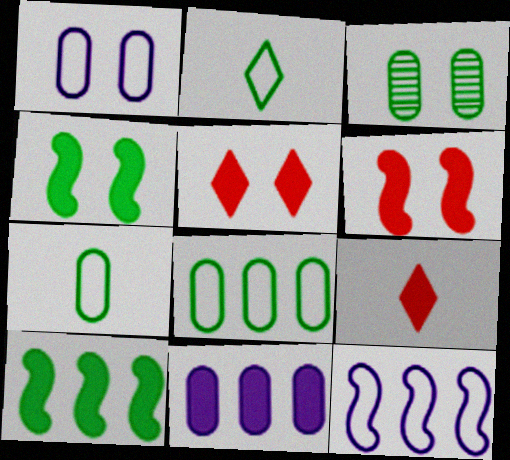[[2, 3, 10], 
[3, 9, 12], 
[4, 9, 11]]